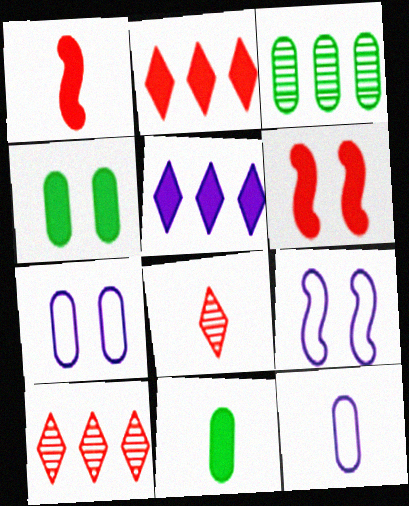[[1, 4, 5], 
[5, 6, 11], 
[9, 10, 11]]